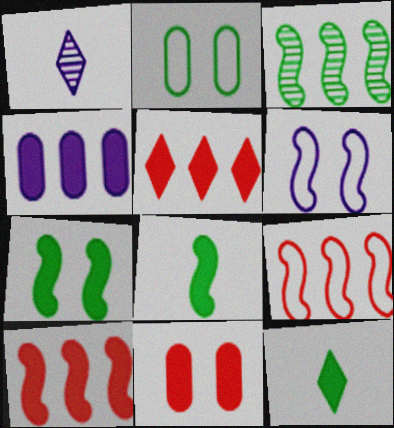[[1, 2, 10], 
[1, 4, 6], 
[2, 3, 12]]